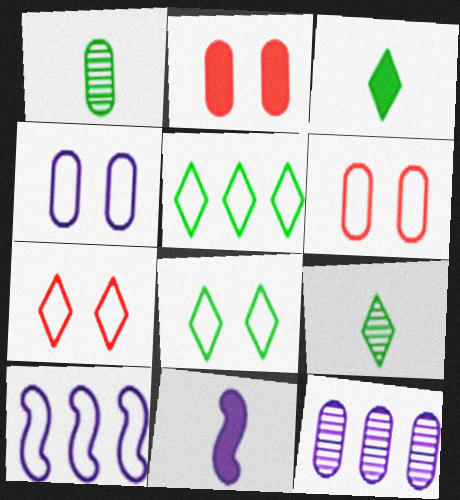[[2, 9, 10]]